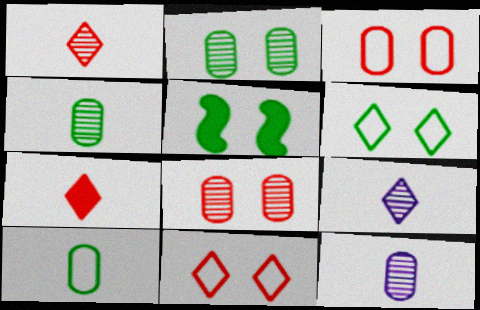[[2, 5, 6]]